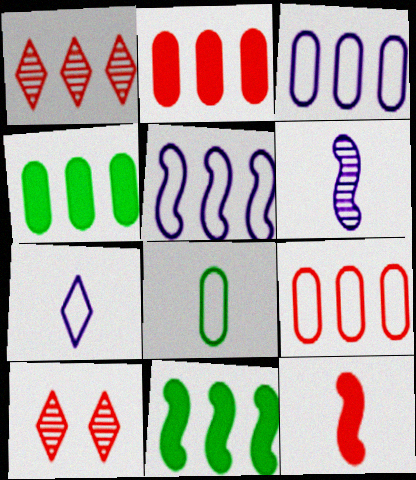[[1, 3, 11], 
[1, 4, 5], 
[9, 10, 12]]